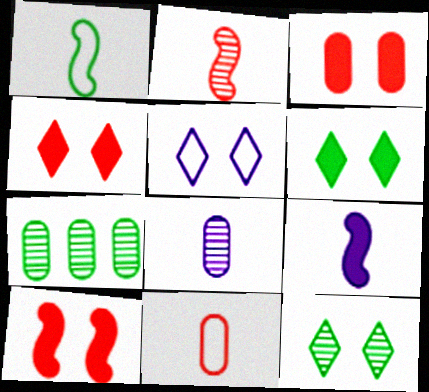[[1, 2, 9], 
[1, 6, 7], 
[3, 4, 10], 
[4, 5, 12]]